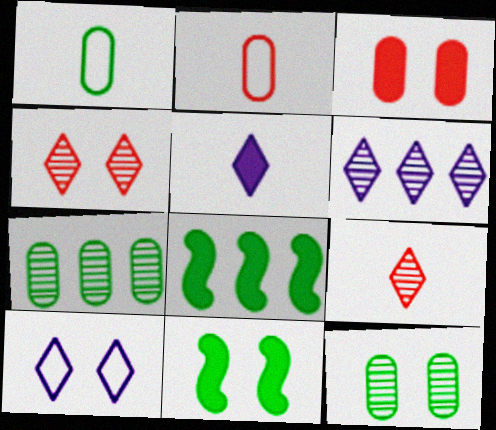[[2, 6, 11], 
[3, 5, 8], 
[5, 6, 10]]